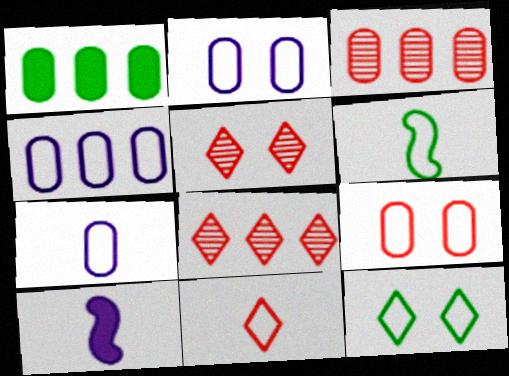[[1, 3, 4], 
[2, 4, 7], 
[3, 10, 12], 
[6, 7, 11]]